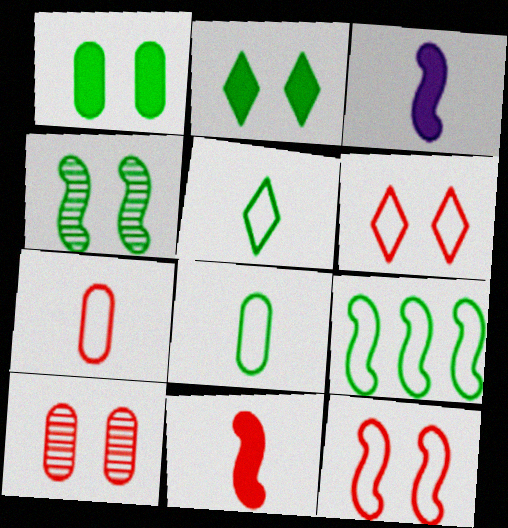[]